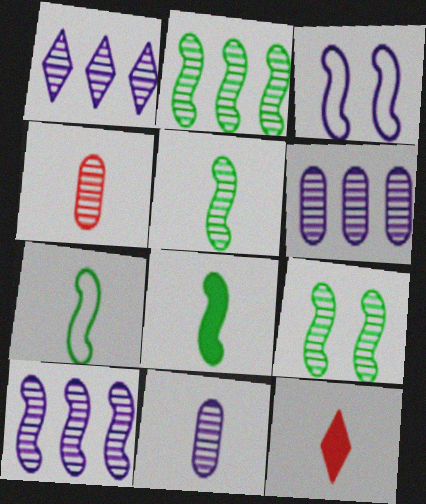[[1, 4, 9], 
[1, 6, 10], 
[2, 5, 9], 
[5, 7, 8], 
[7, 11, 12]]